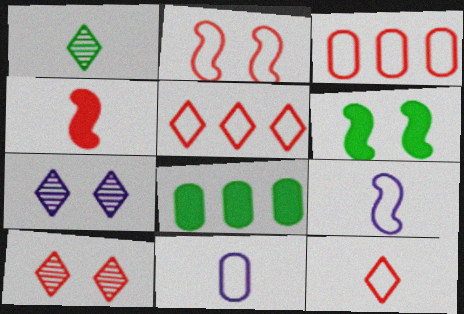[[1, 4, 11], 
[2, 3, 12], 
[3, 4, 10], 
[8, 9, 10]]